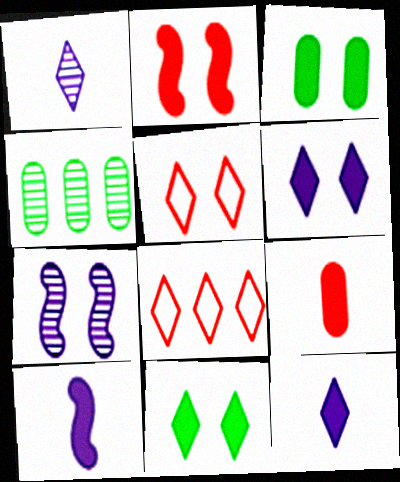[[1, 8, 11], 
[2, 3, 6], 
[3, 5, 7], 
[4, 5, 10]]